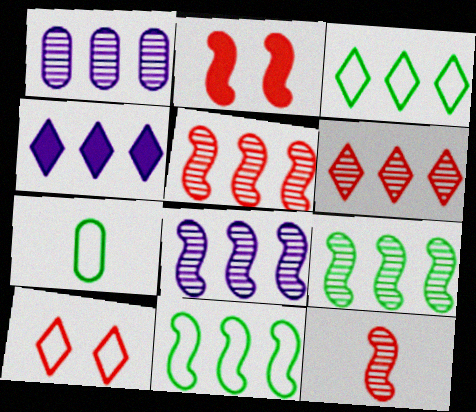[[1, 6, 9], 
[3, 4, 6], 
[5, 8, 9]]